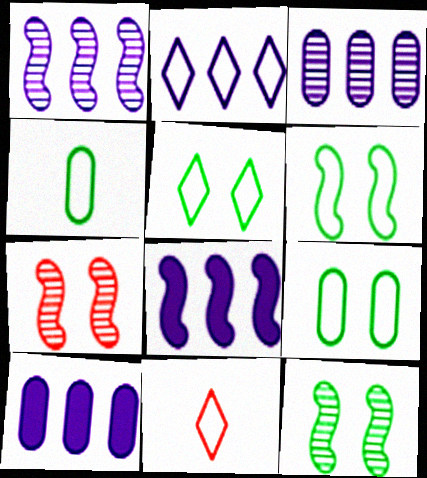[[1, 2, 10], 
[2, 3, 8], 
[2, 5, 11], 
[5, 6, 9], 
[10, 11, 12]]